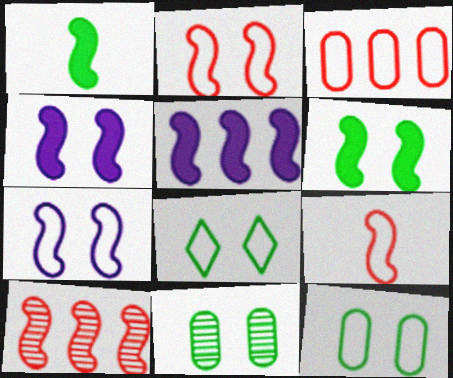[[1, 7, 10], 
[6, 8, 11]]